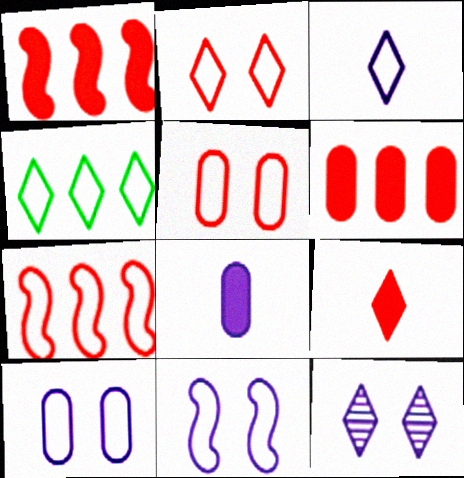[[2, 3, 4], 
[4, 9, 12]]